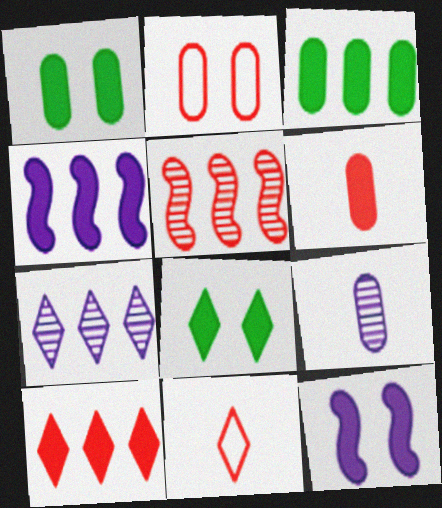[[2, 3, 9], 
[3, 4, 10], 
[4, 6, 8], 
[7, 8, 11]]